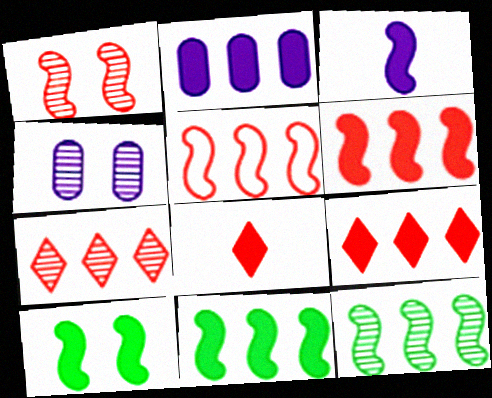[[2, 8, 10], 
[2, 9, 11], 
[3, 6, 10]]